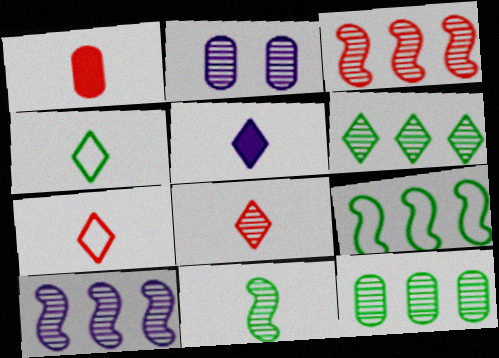[[4, 5, 8]]